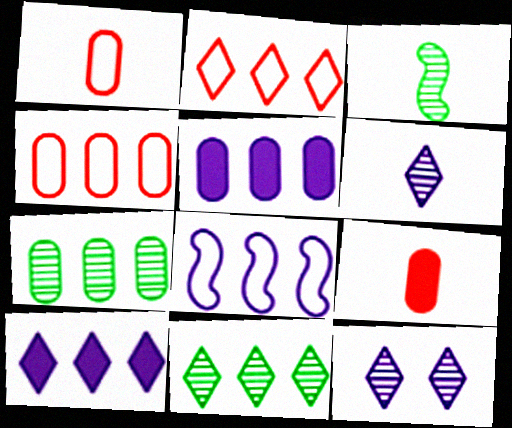[[2, 10, 11], 
[4, 5, 7]]